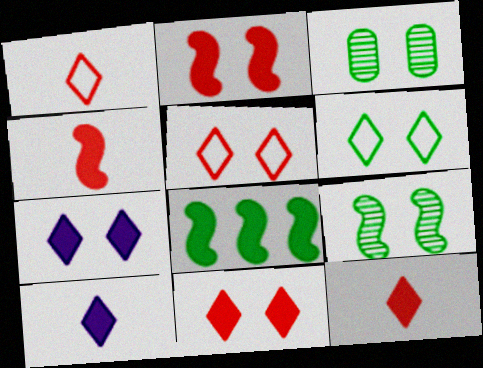[]